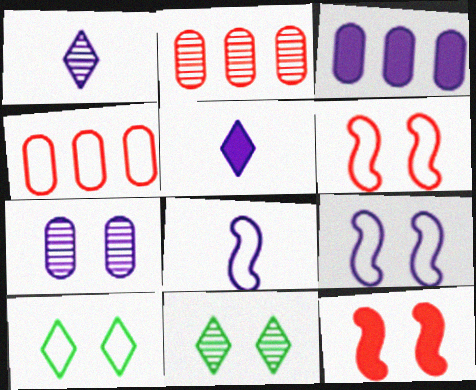[[1, 3, 9], 
[4, 8, 10], 
[7, 10, 12]]